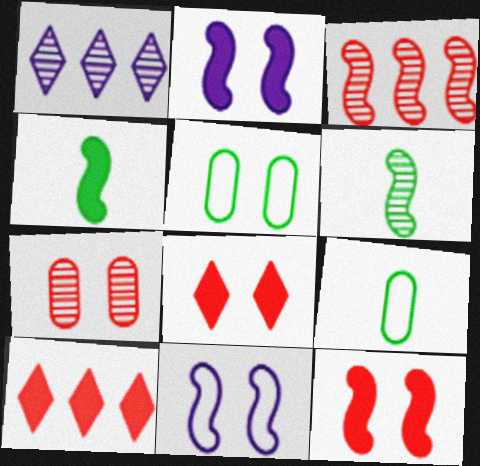[[1, 6, 7], 
[1, 9, 12], 
[3, 4, 11]]